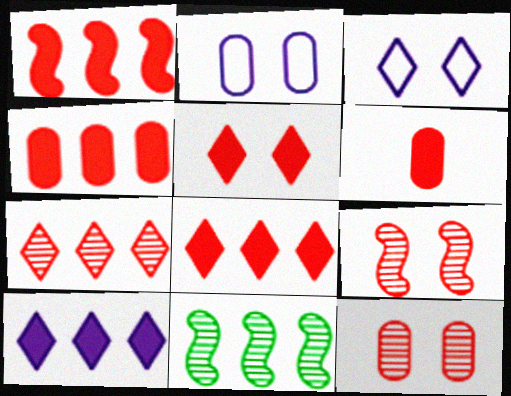[[1, 4, 8], 
[1, 5, 6], 
[3, 6, 11]]